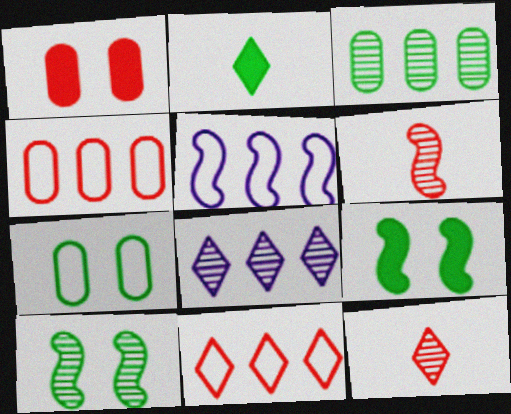[[1, 6, 11], 
[5, 6, 9]]